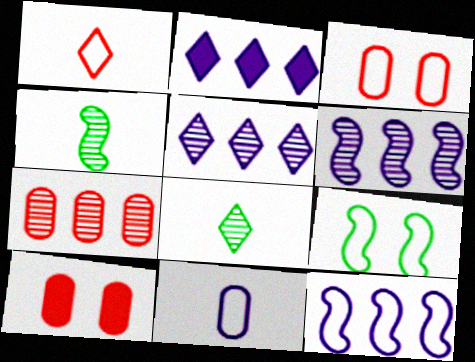[[2, 3, 4], 
[8, 10, 12]]